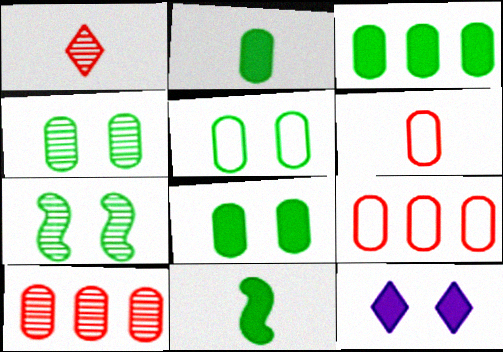[[2, 3, 8], 
[4, 5, 8]]